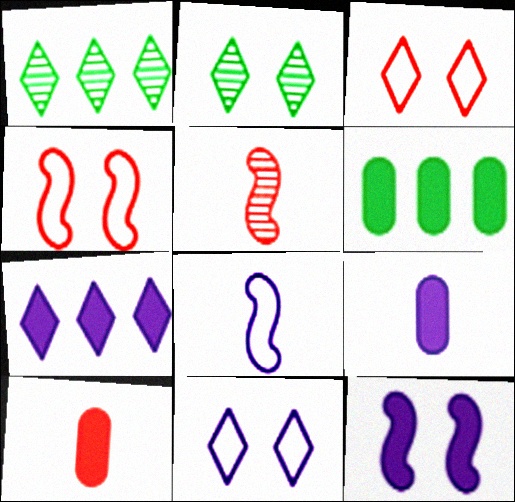[[1, 4, 9], 
[5, 6, 11], 
[7, 9, 12]]